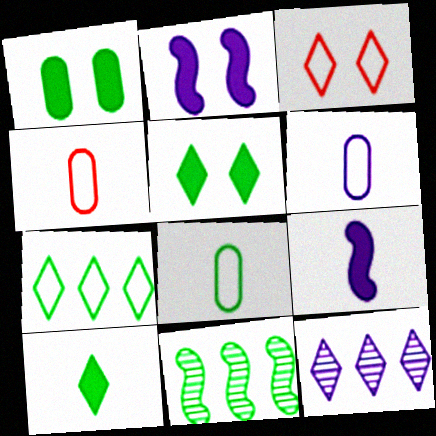[[2, 6, 12], 
[3, 10, 12], 
[4, 6, 8], 
[5, 8, 11]]